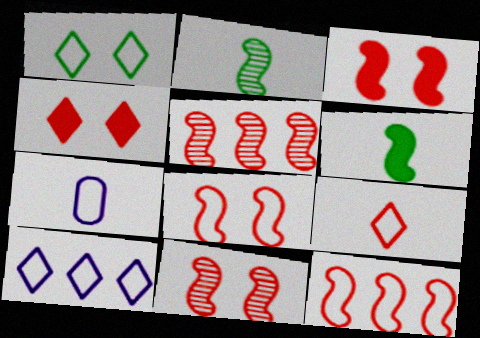[[1, 7, 12], 
[1, 9, 10], 
[3, 8, 11]]